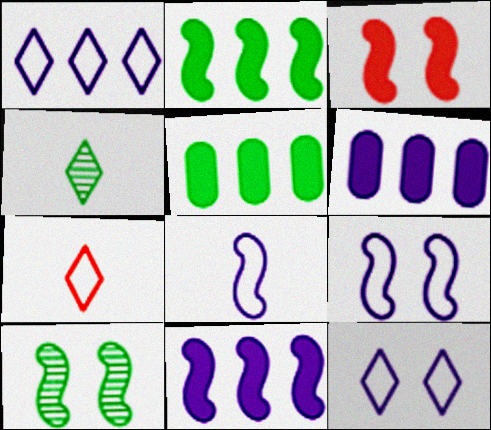[[3, 9, 10], 
[6, 7, 10]]